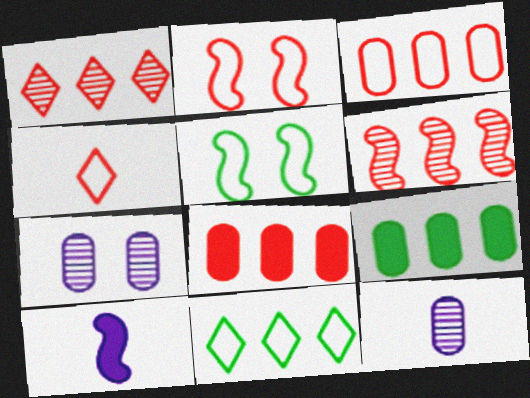[[2, 3, 4], 
[5, 6, 10]]